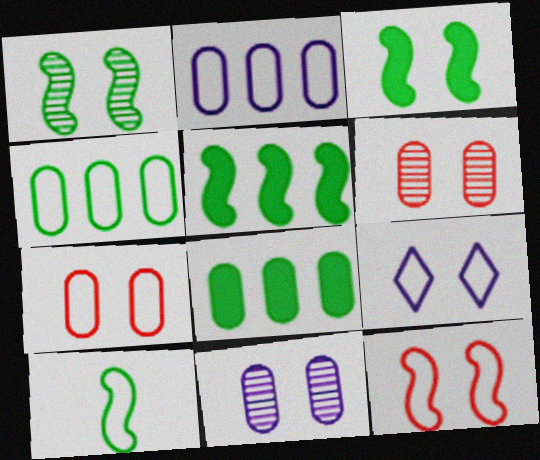[[1, 5, 10], 
[3, 6, 9]]